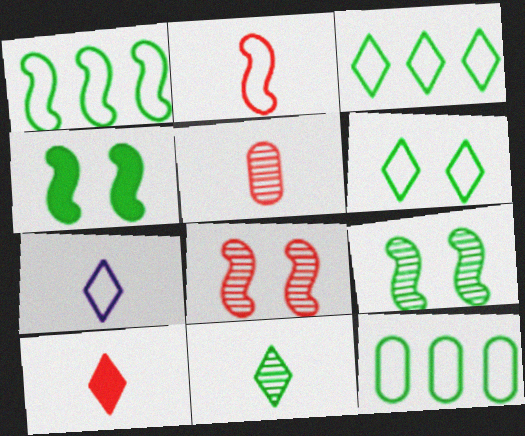[[1, 3, 12], 
[2, 5, 10], 
[4, 11, 12], 
[7, 10, 11]]